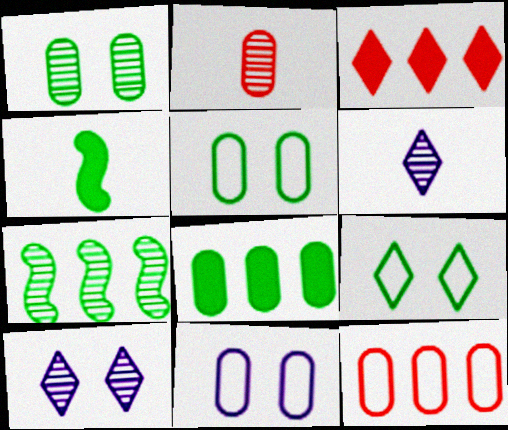[[2, 7, 10], 
[2, 8, 11], 
[3, 6, 9], 
[4, 10, 12]]